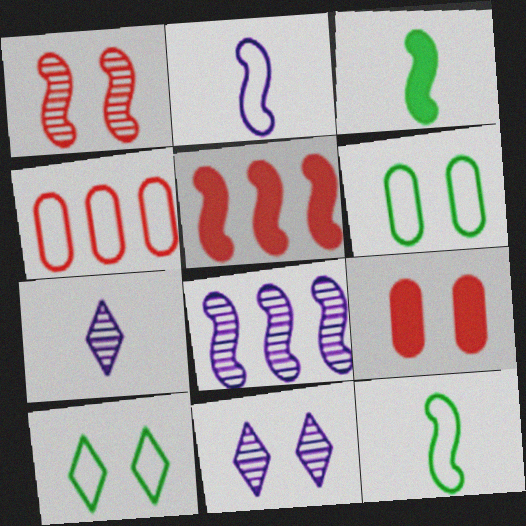[[2, 4, 10], 
[3, 4, 11], 
[5, 6, 7]]